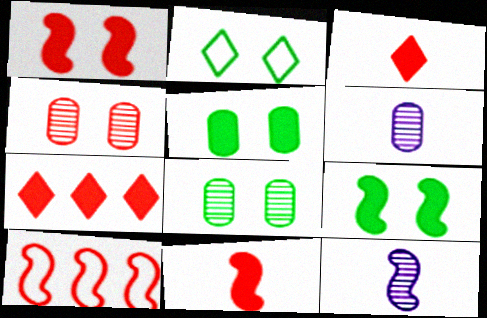[[2, 8, 9], 
[3, 4, 10], 
[9, 10, 12]]